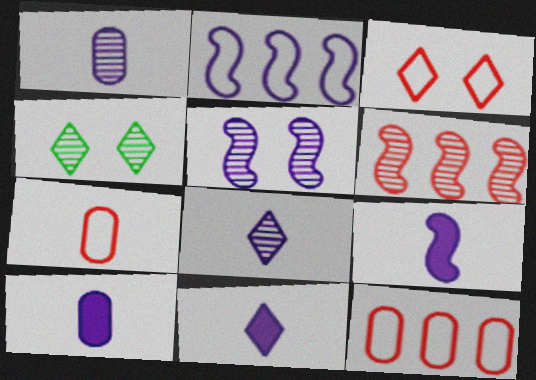[[1, 4, 6], 
[2, 5, 9], 
[4, 9, 12], 
[9, 10, 11]]